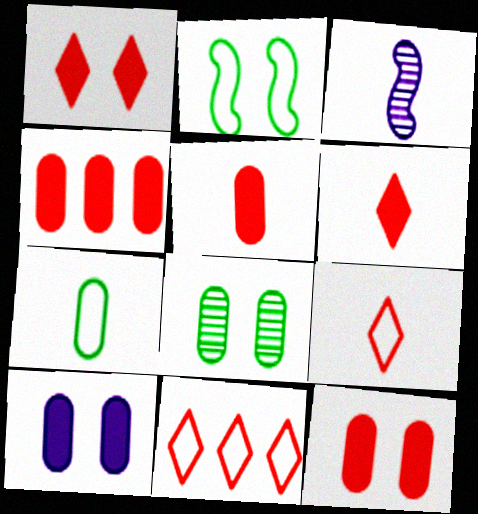[[3, 6, 7], 
[4, 5, 12]]